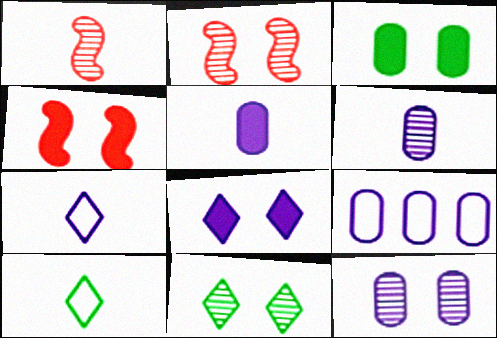[[1, 5, 10], 
[2, 11, 12], 
[3, 4, 8], 
[5, 9, 12]]